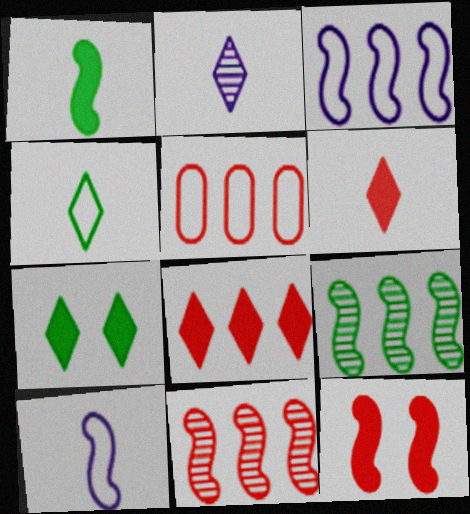[[2, 4, 6], 
[5, 8, 11], 
[9, 10, 12]]